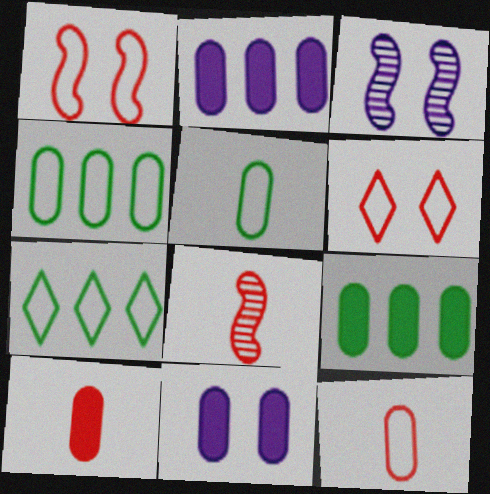[[3, 7, 10], 
[7, 8, 11], 
[9, 10, 11]]